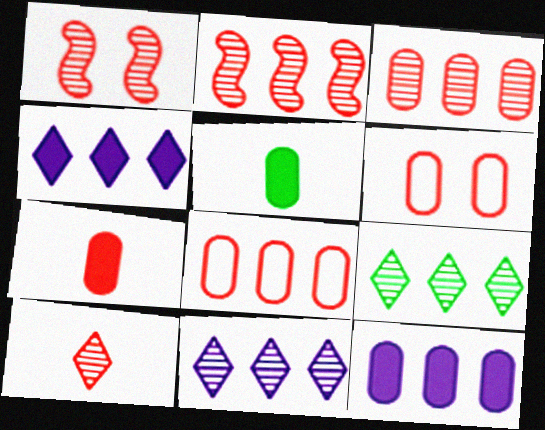[[1, 3, 10], 
[3, 6, 7]]